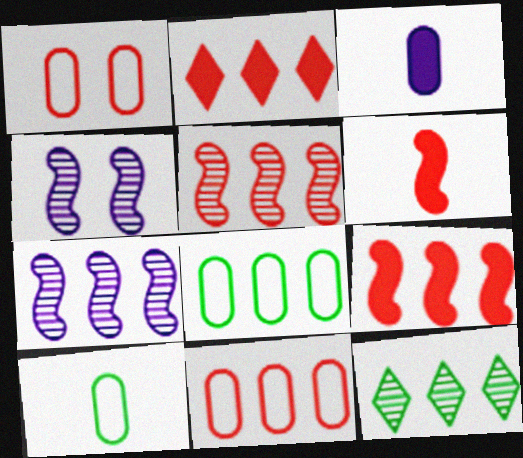[[2, 4, 10], 
[2, 5, 11], 
[2, 7, 8]]